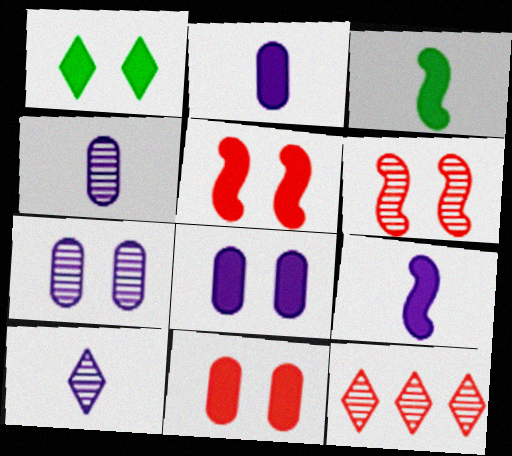[[1, 5, 8]]